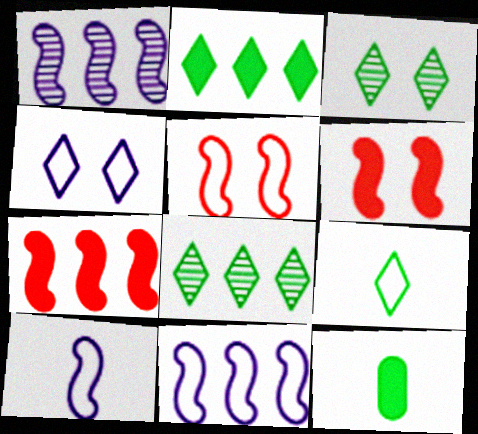[[2, 3, 9]]